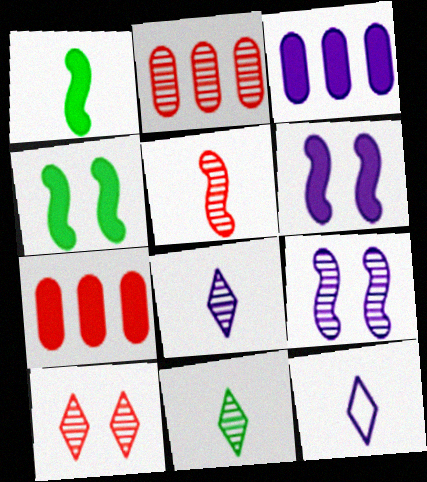[[2, 4, 12], 
[2, 5, 10], 
[2, 9, 11], 
[3, 9, 12]]